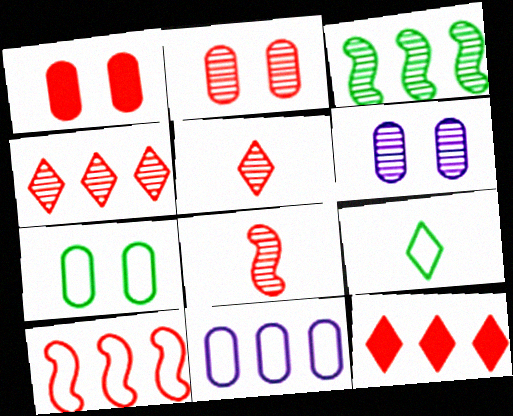[[1, 5, 10], 
[1, 6, 7], 
[2, 4, 8], 
[3, 5, 6], 
[3, 11, 12]]